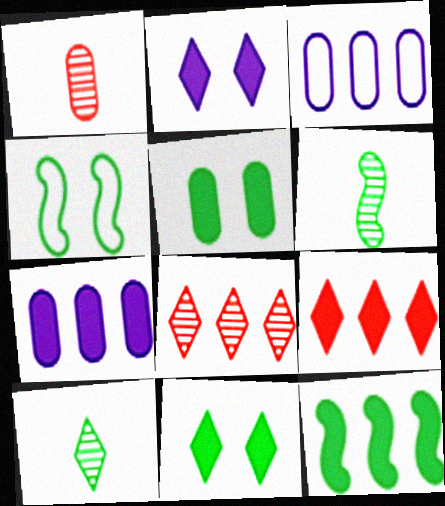[[1, 3, 5], 
[3, 8, 12], 
[4, 6, 12], 
[7, 9, 12]]